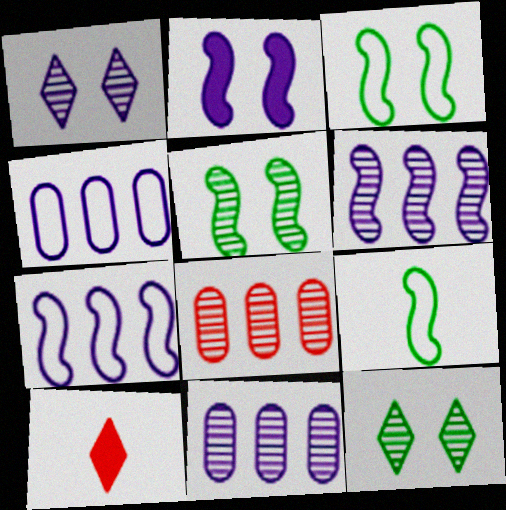[[3, 10, 11], 
[4, 5, 10]]